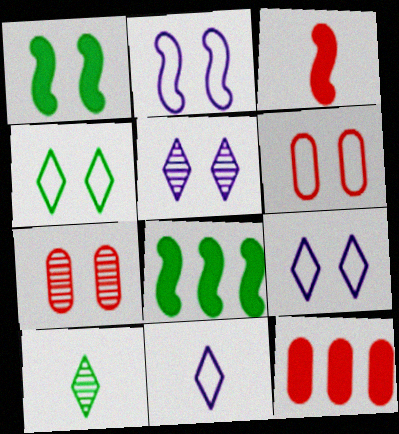[[1, 5, 6], 
[1, 7, 9], 
[2, 4, 6], 
[2, 10, 12], 
[7, 8, 11]]